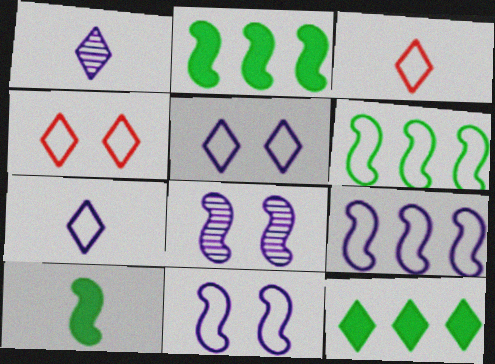[[1, 4, 12]]